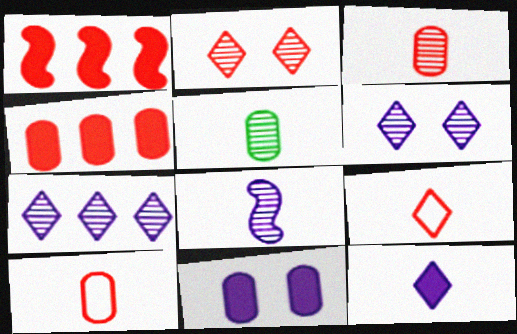[[1, 2, 10]]